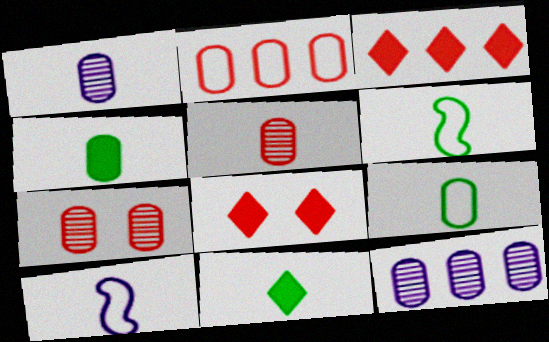[[5, 10, 11], 
[6, 8, 12]]